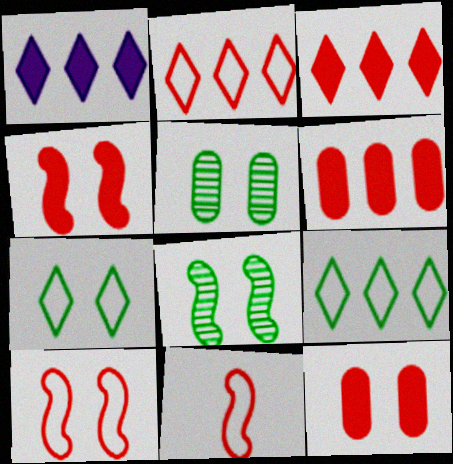[[1, 5, 11]]